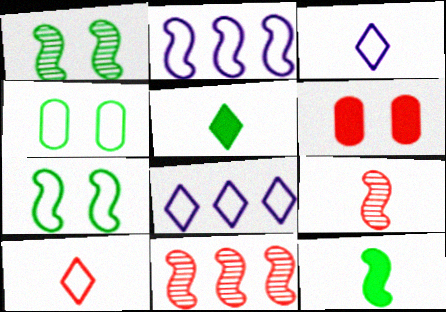[[2, 4, 10], 
[6, 10, 11]]